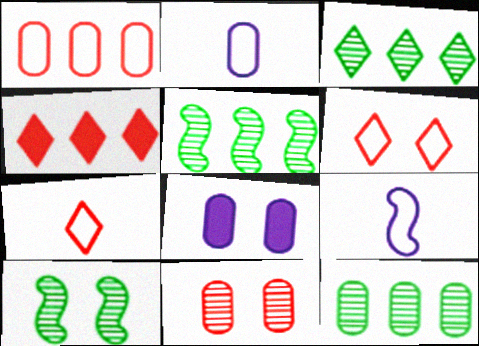[[2, 4, 10], 
[3, 5, 12], 
[5, 7, 8], 
[6, 8, 10]]